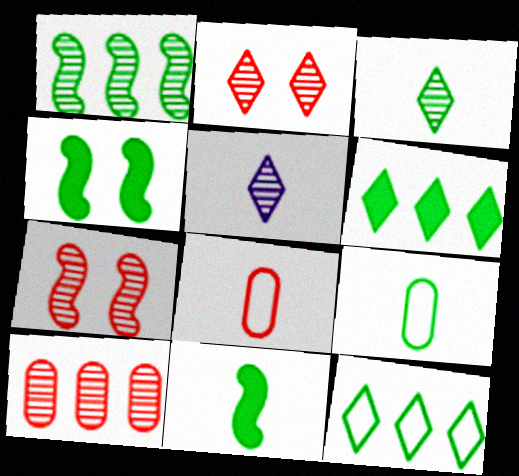[[3, 9, 11], 
[5, 8, 11]]